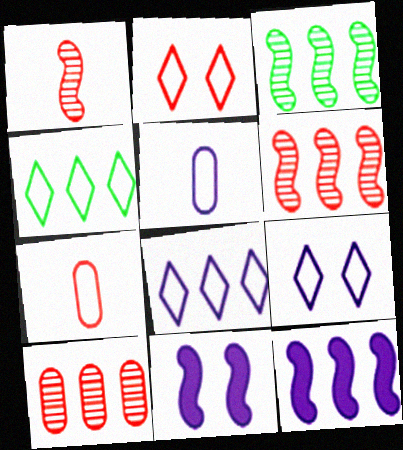[[4, 10, 12]]